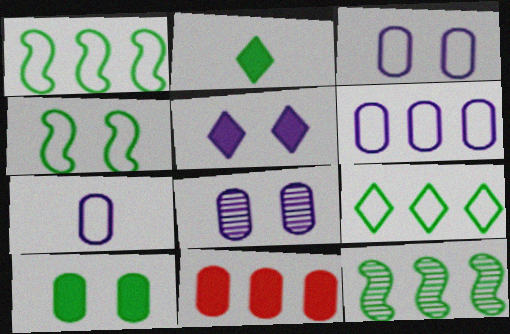[[3, 6, 7]]